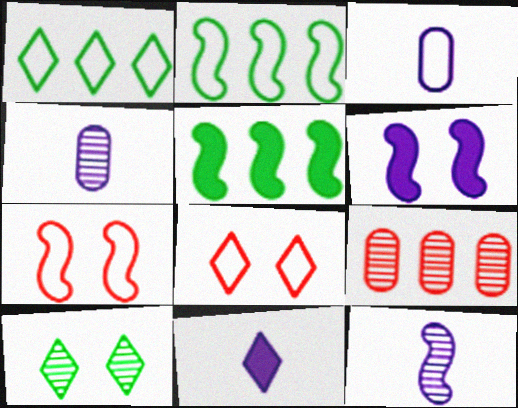[[1, 3, 7], 
[2, 3, 8], 
[3, 11, 12], 
[4, 5, 8], 
[5, 7, 12], 
[9, 10, 12]]